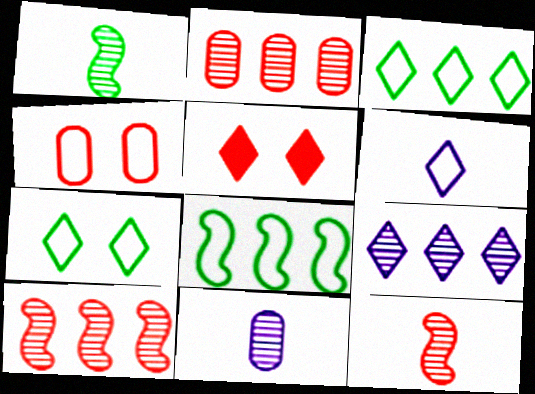[[4, 6, 8], 
[5, 8, 11]]